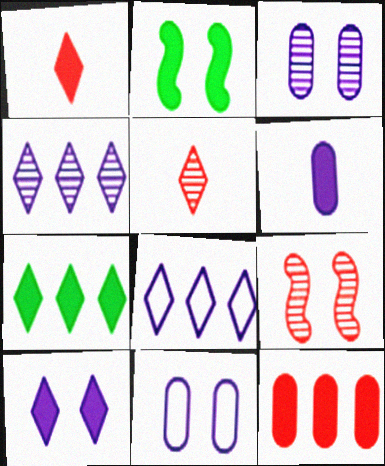[[1, 7, 10]]